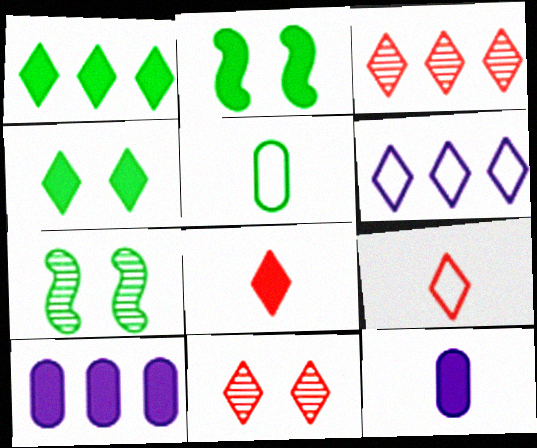[[1, 3, 6], 
[1, 5, 7], 
[2, 8, 10], 
[7, 9, 10]]